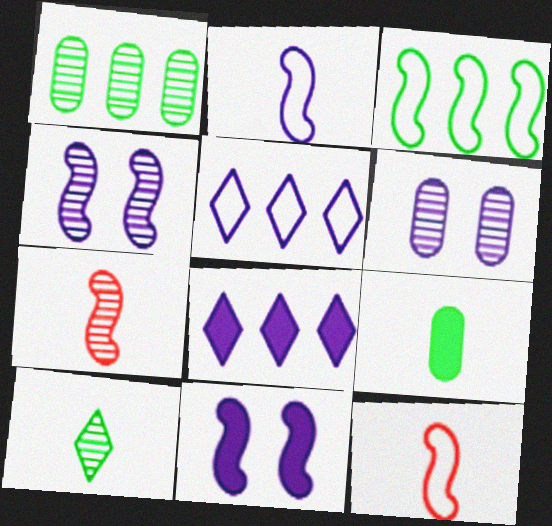[[2, 6, 8], 
[3, 7, 11]]